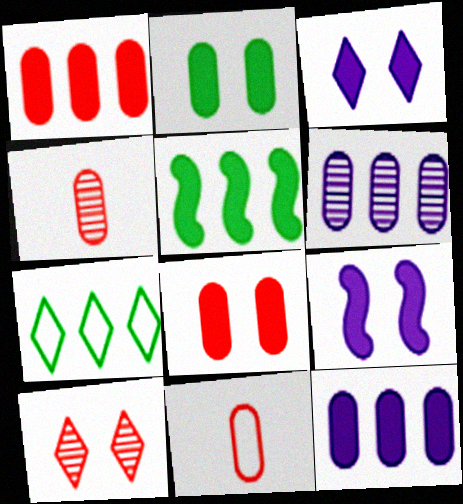[[2, 6, 11], 
[4, 7, 9]]